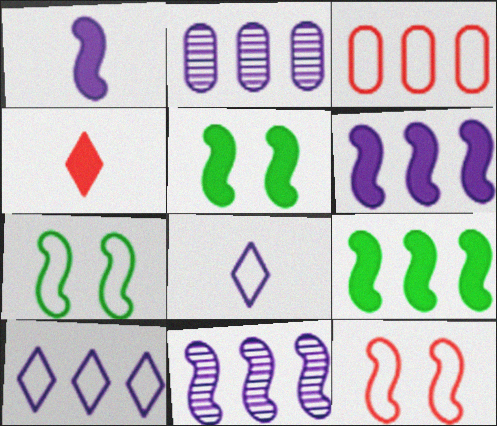[[2, 4, 7], 
[2, 6, 10], 
[3, 7, 8]]